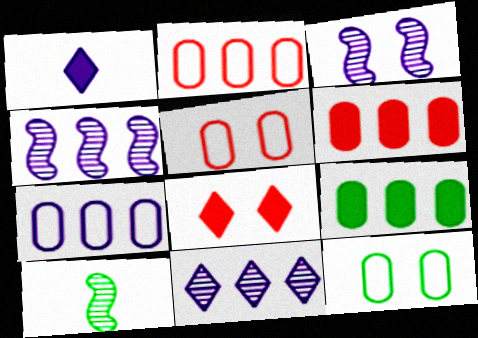[[1, 3, 7], 
[3, 8, 12], 
[7, 8, 10]]